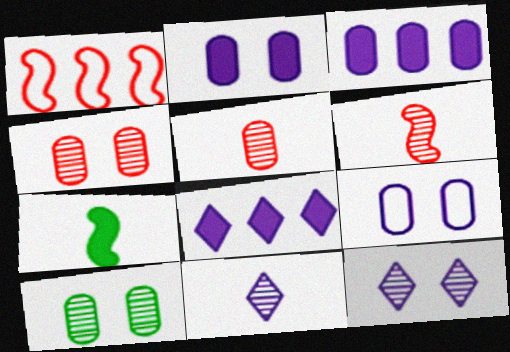[]